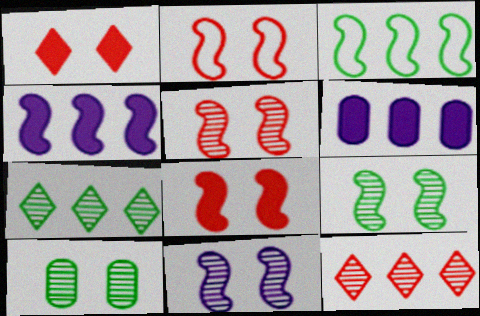[[2, 5, 8], 
[3, 6, 12], 
[5, 9, 11]]